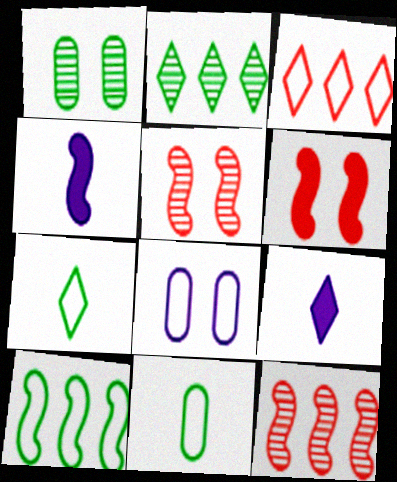[[1, 3, 4], 
[4, 5, 10]]